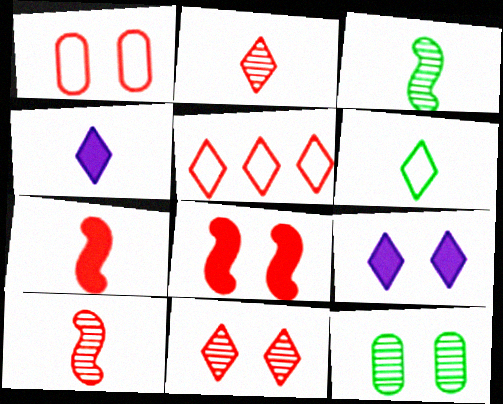[[1, 8, 11], 
[2, 4, 6]]